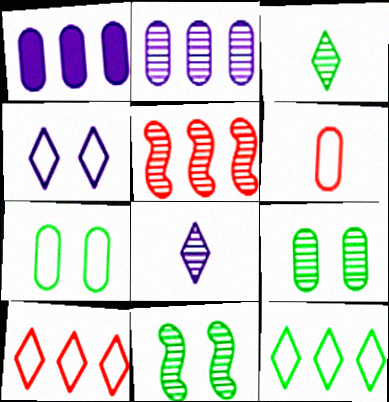[[1, 5, 12], 
[1, 6, 9], 
[5, 8, 9]]